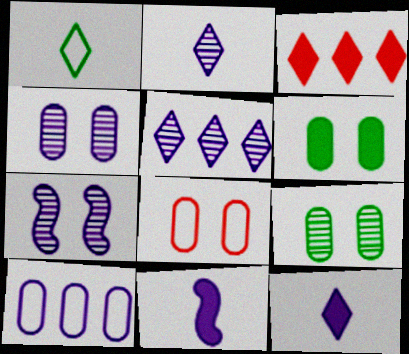[[3, 6, 11], 
[4, 6, 8], 
[7, 10, 12]]